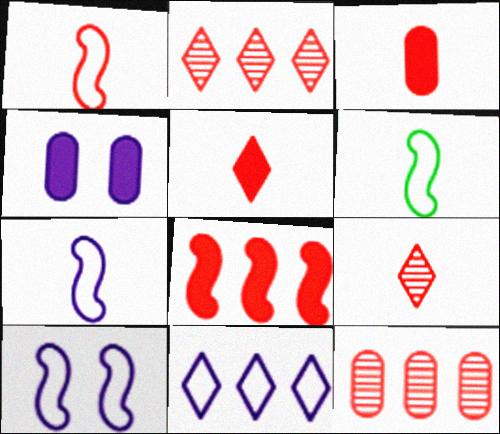[[1, 3, 9], 
[1, 6, 7], 
[2, 4, 6]]